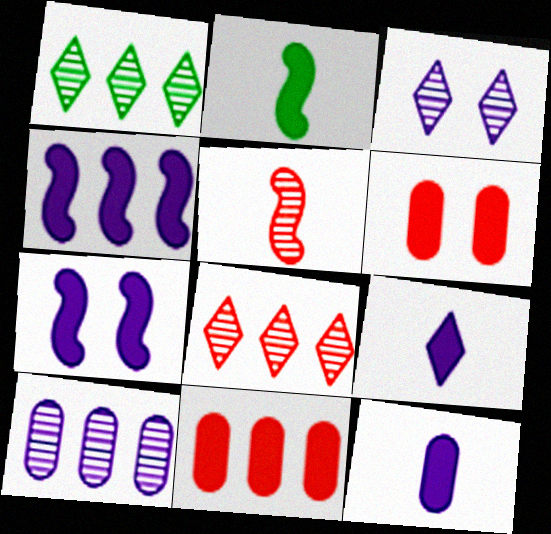[]